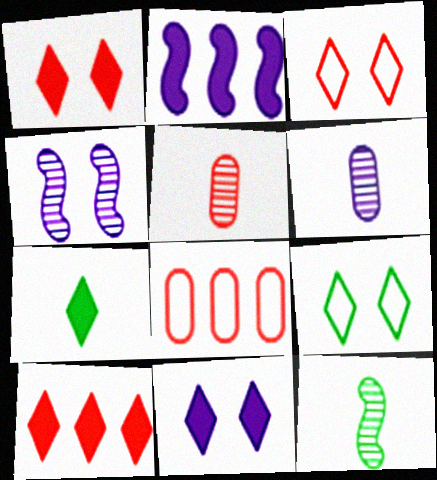[[2, 5, 9], 
[4, 7, 8], 
[7, 10, 11], 
[8, 11, 12]]